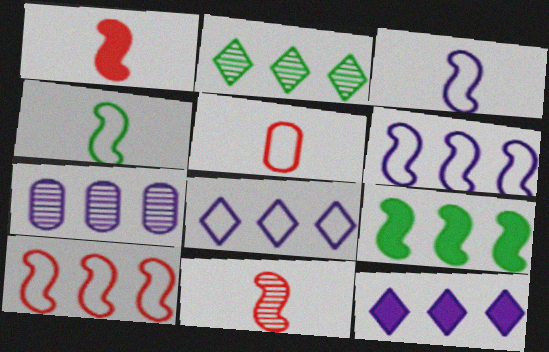[[6, 7, 12]]